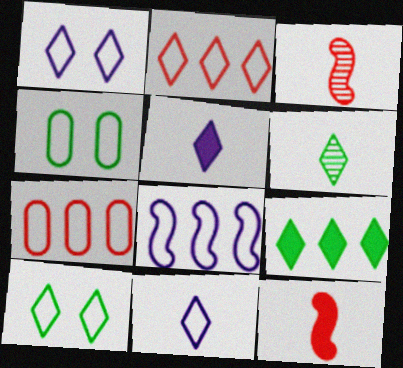[[2, 10, 11], 
[6, 9, 10]]